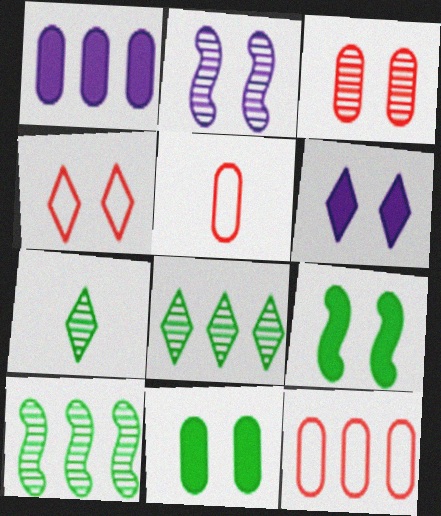[[2, 4, 11], 
[5, 6, 10]]